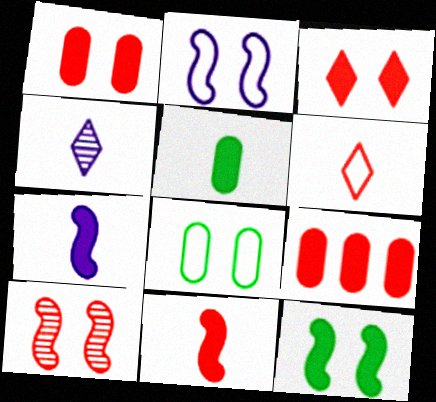[[2, 10, 12], 
[3, 9, 11], 
[6, 9, 10]]